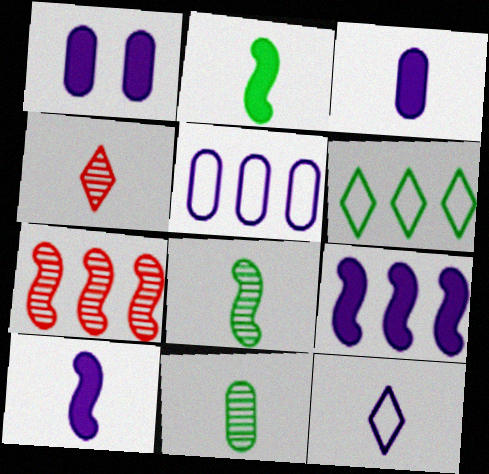[]